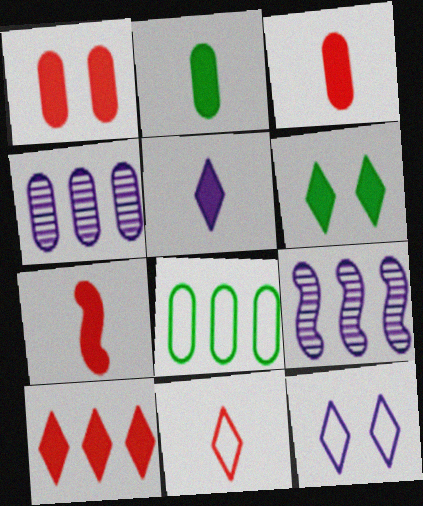[[1, 7, 10], 
[2, 5, 7], 
[5, 6, 10], 
[8, 9, 10]]